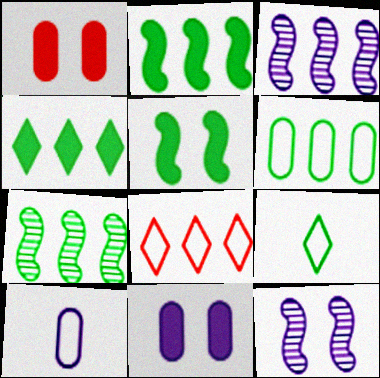[[1, 3, 9], 
[4, 6, 7]]